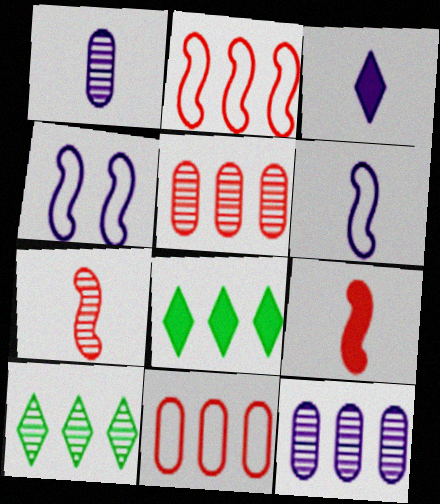[[1, 3, 6], 
[2, 8, 12], 
[3, 4, 12]]